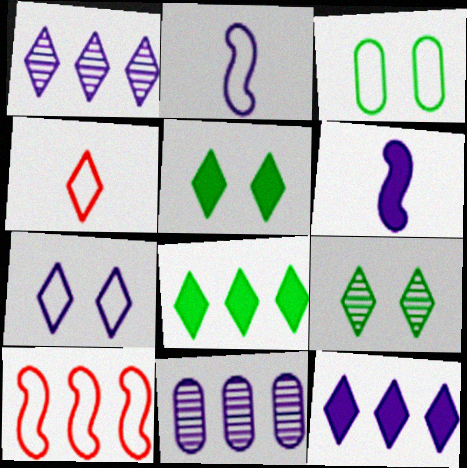[[1, 4, 5], 
[4, 9, 12], 
[6, 7, 11], 
[8, 10, 11]]